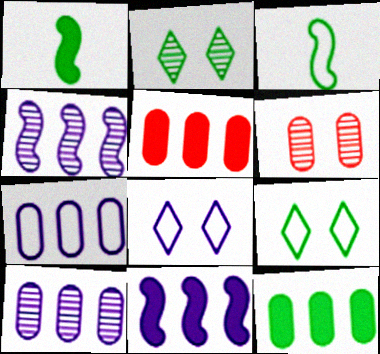[[2, 3, 12]]